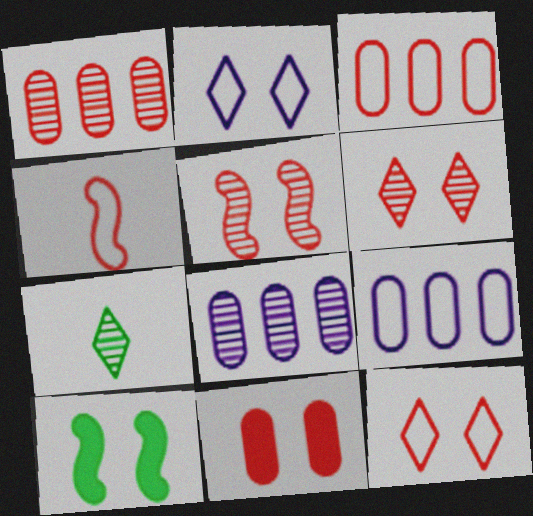[[3, 4, 12], 
[5, 7, 8], 
[5, 11, 12]]